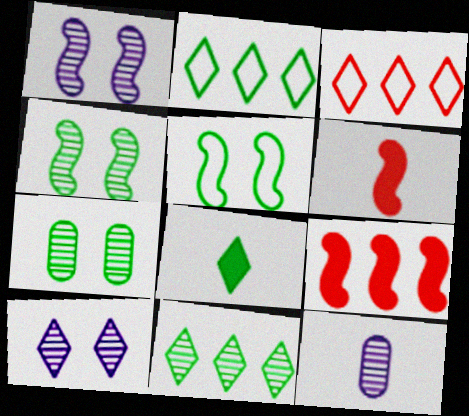[[3, 8, 10]]